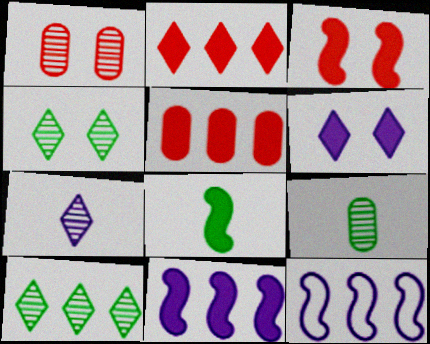[[3, 8, 11], 
[5, 6, 8], 
[5, 10, 12]]